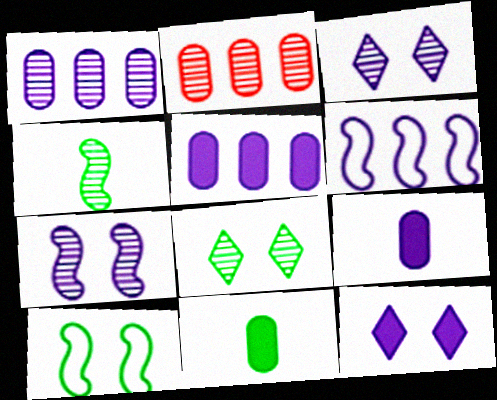[[2, 3, 4], 
[3, 6, 9]]